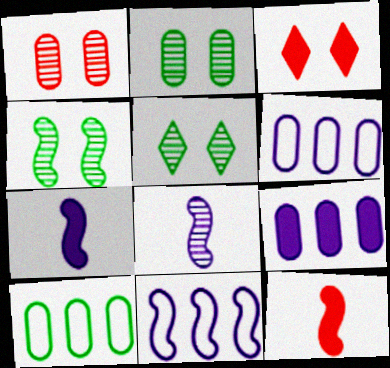[[2, 4, 5], 
[3, 8, 10], 
[4, 11, 12], 
[5, 6, 12]]